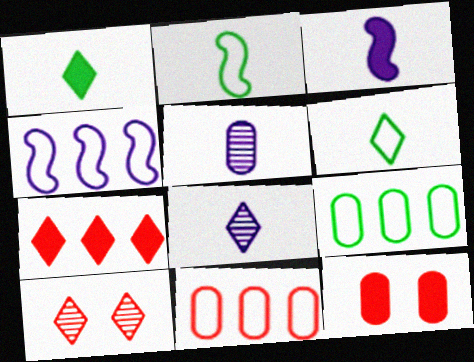[[3, 9, 10], 
[5, 9, 12]]